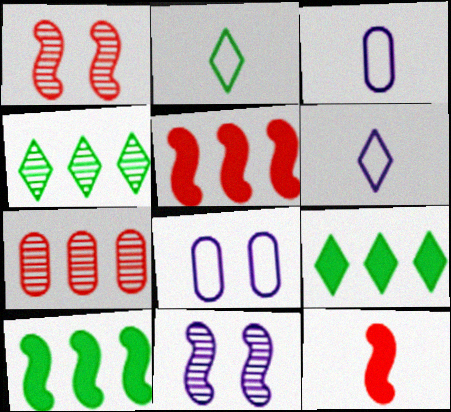[[1, 3, 9], 
[4, 8, 12]]